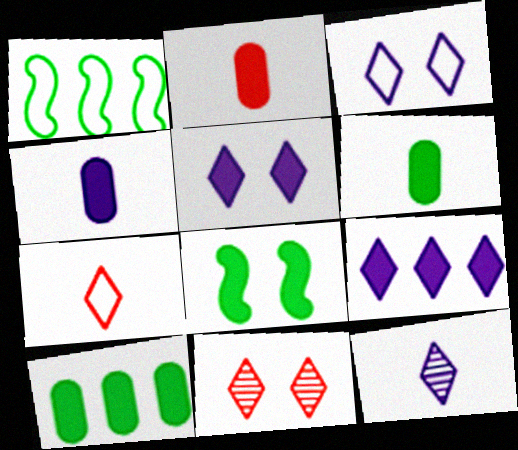[[1, 4, 11], 
[2, 4, 6], 
[2, 8, 9], 
[3, 9, 12]]